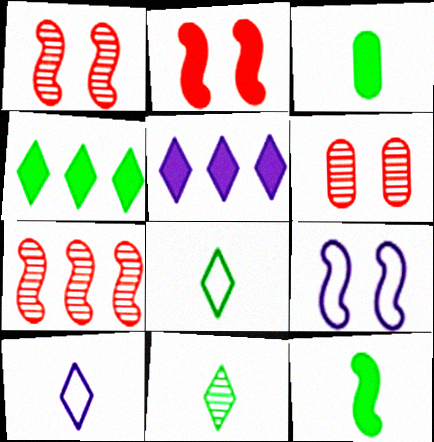[[2, 3, 5], 
[7, 9, 12]]